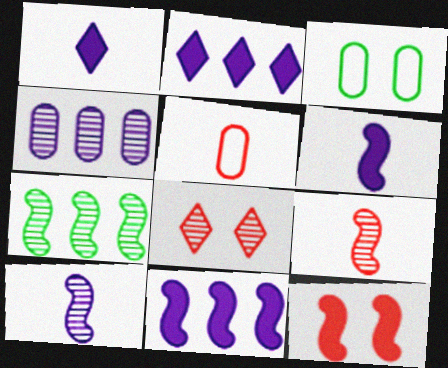[[2, 3, 9]]